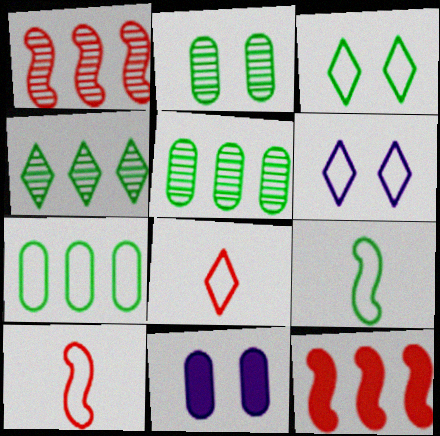[[3, 7, 9], 
[4, 10, 11], 
[6, 7, 10]]